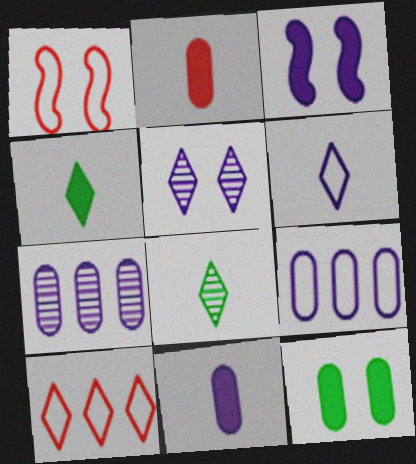[[1, 4, 7], 
[1, 5, 12], 
[3, 6, 7], 
[4, 5, 10]]